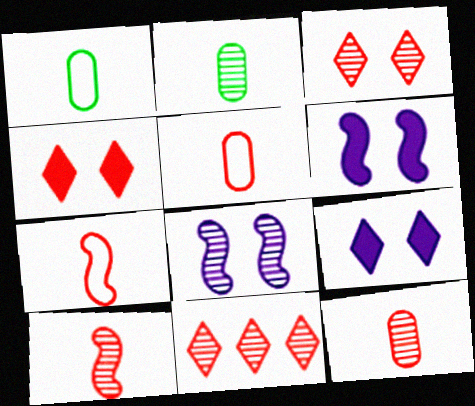[[1, 6, 11], 
[2, 8, 11]]